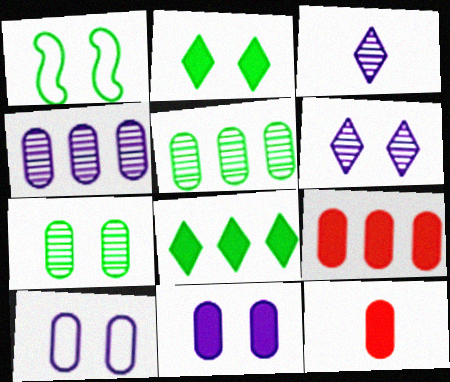[[1, 2, 7], 
[1, 3, 9], 
[5, 10, 12]]